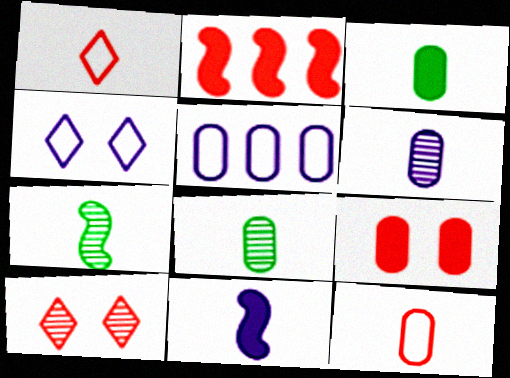[[1, 8, 11], 
[2, 4, 8], 
[2, 10, 12], 
[3, 6, 12], 
[5, 8, 9]]